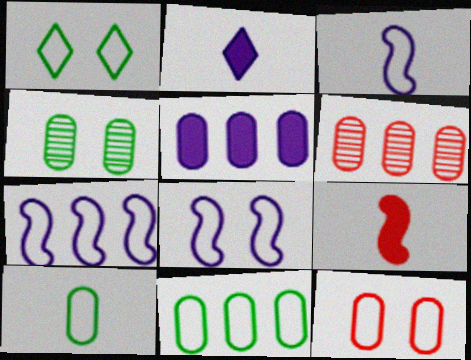[[1, 8, 12], 
[3, 7, 8], 
[5, 6, 11]]